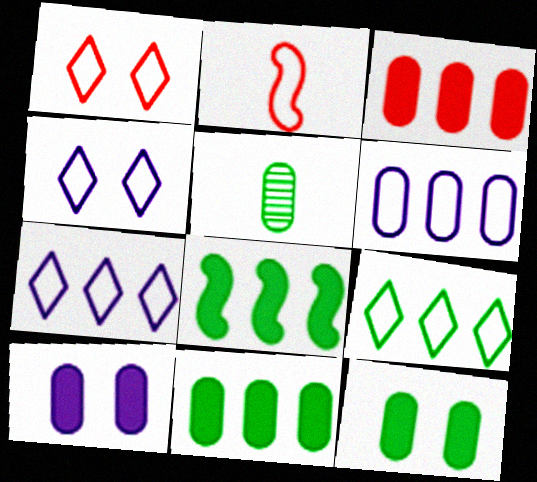[]